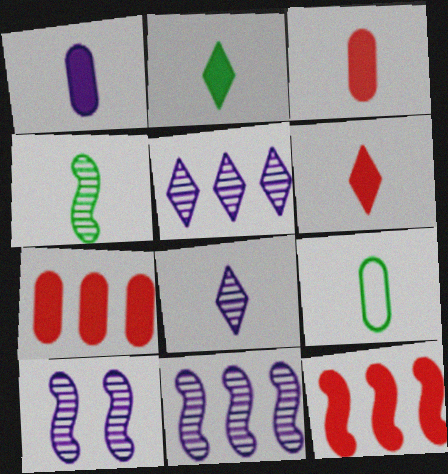[[2, 4, 9]]